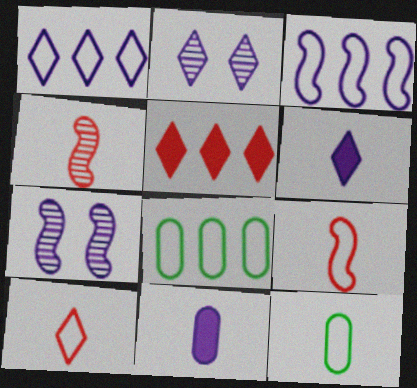[[1, 2, 6], 
[1, 7, 11], 
[2, 3, 11], 
[4, 6, 12], 
[5, 7, 12]]